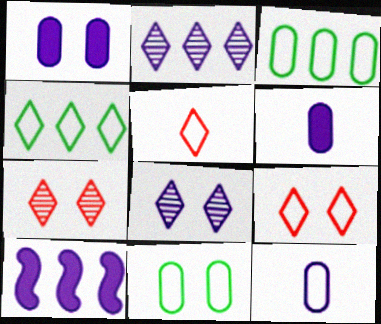[[8, 10, 12]]